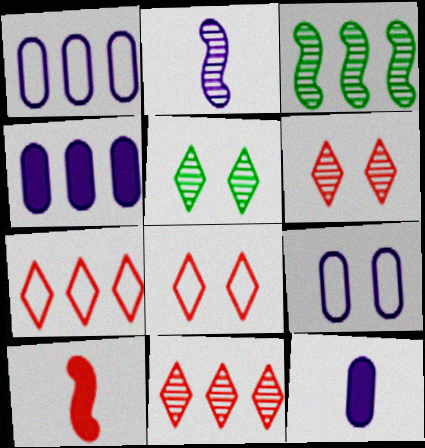[[1, 5, 10], 
[3, 4, 7], 
[3, 8, 12]]